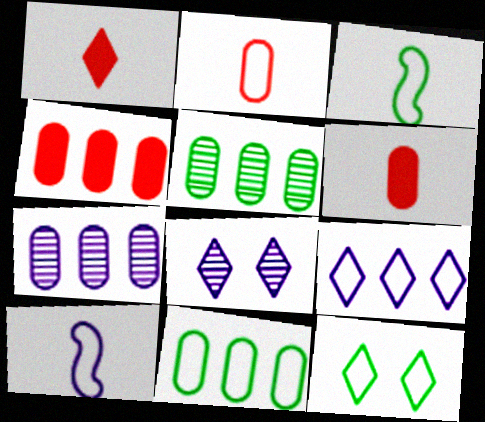[[3, 4, 8], 
[3, 11, 12], 
[4, 7, 11]]